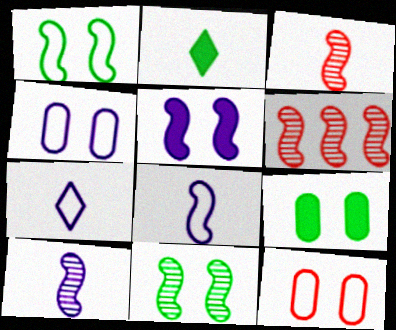[[2, 4, 6], 
[6, 7, 9], 
[6, 10, 11]]